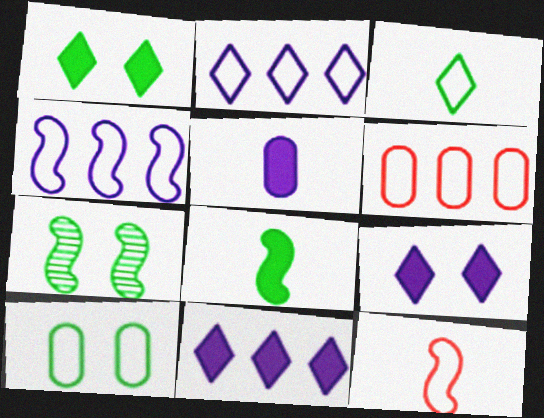[[1, 7, 10], 
[2, 10, 12]]